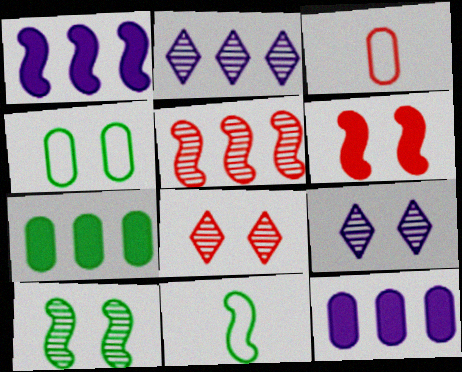[[4, 6, 9], 
[8, 11, 12]]